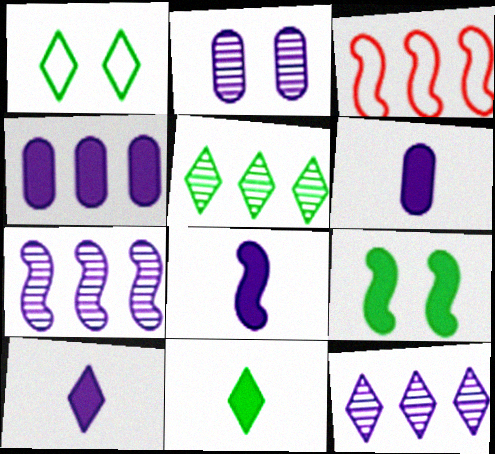[[1, 5, 11], 
[2, 3, 11], 
[3, 4, 5], 
[6, 8, 10]]